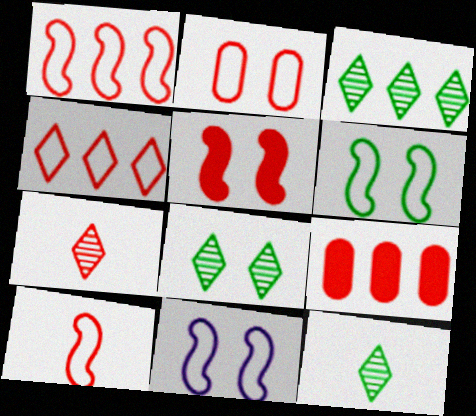[[2, 4, 10], 
[3, 8, 12], 
[9, 11, 12]]